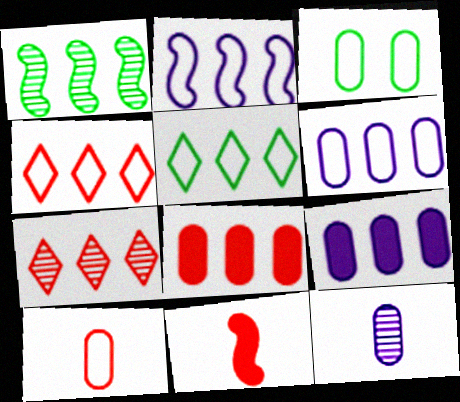[[1, 4, 9], 
[3, 6, 10], 
[3, 8, 12]]